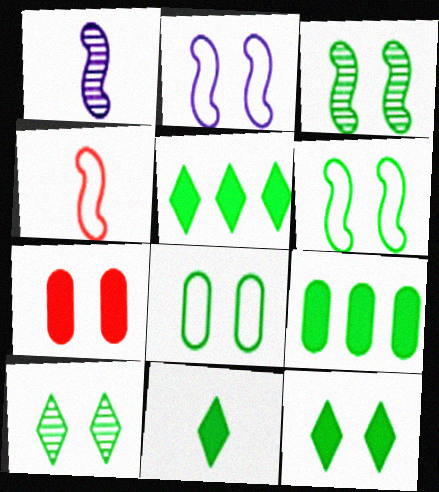[[2, 7, 10], 
[3, 8, 12], 
[5, 11, 12]]